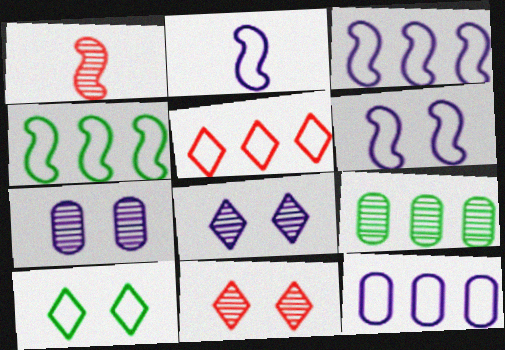[[1, 8, 9], 
[2, 3, 6], 
[4, 5, 12]]